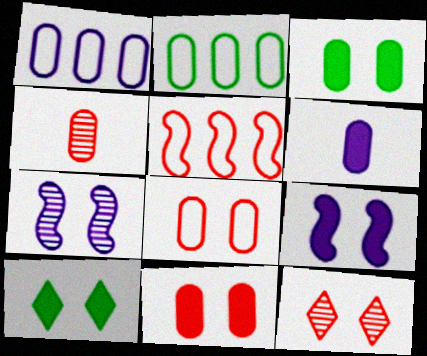[[1, 3, 4], 
[7, 8, 10], 
[9, 10, 11]]